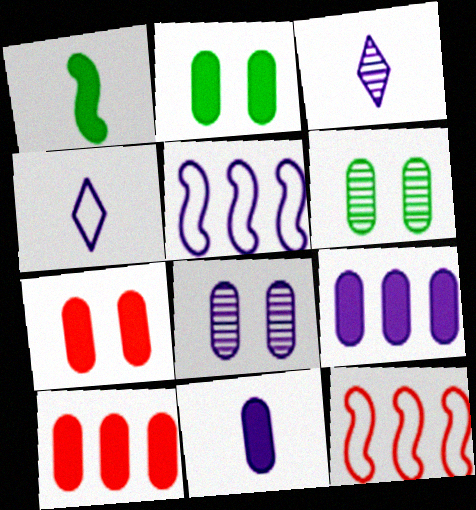[[2, 3, 12], 
[2, 10, 11]]